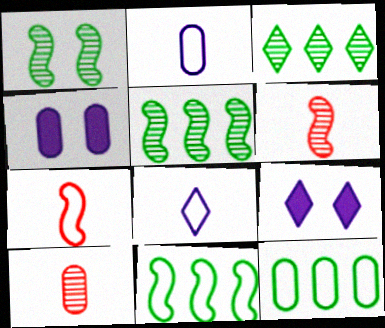[[3, 4, 7], 
[4, 10, 12], 
[6, 9, 12], 
[9, 10, 11]]